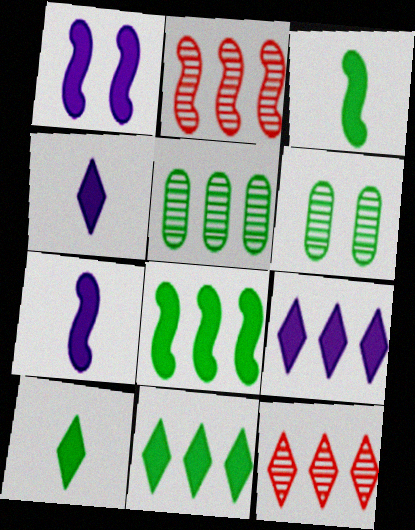[]